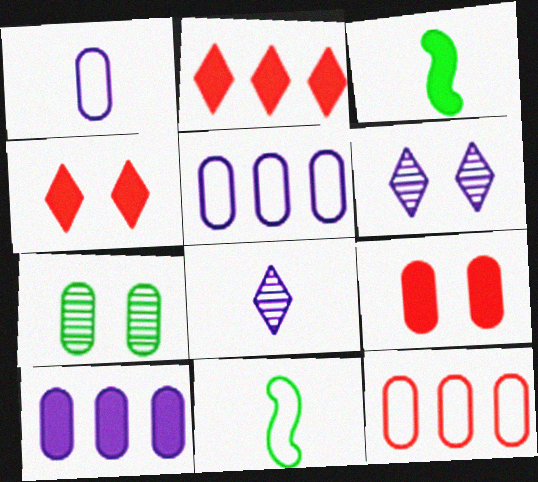[[3, 4, 10], 
[3, 6, 12]]